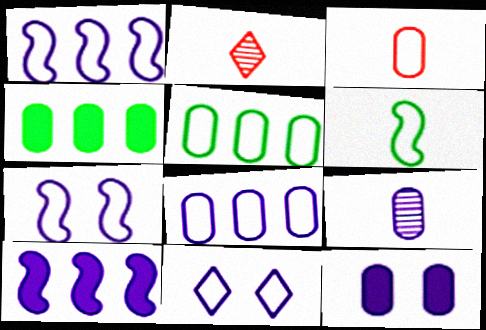[[2, 4, 7], 
[8, 9, 12], 
[9, 10, 11]]